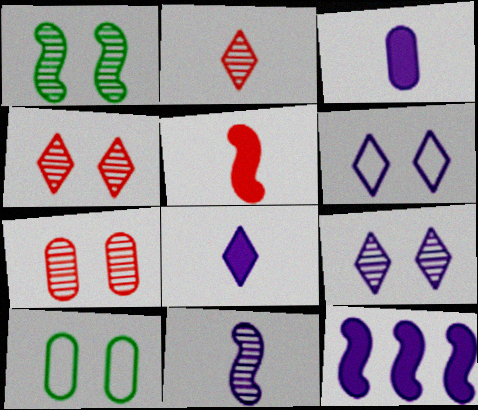[[1, 7, 9], 
[2, 10, 12]]